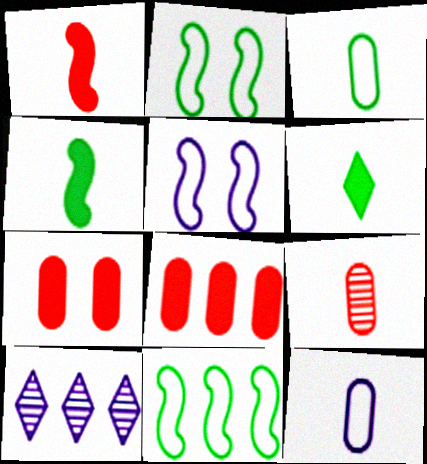[[8, 10, 11]]